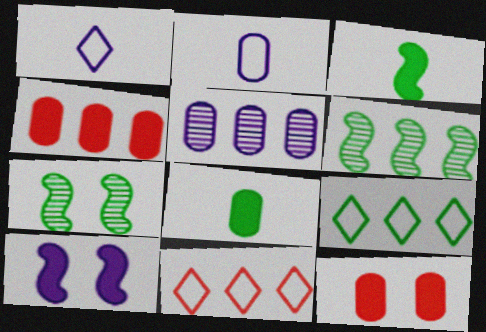[[1, 4, 7], 
[1, 5, 10], 
[1, 6, 12], 
[7, 8, 9]]